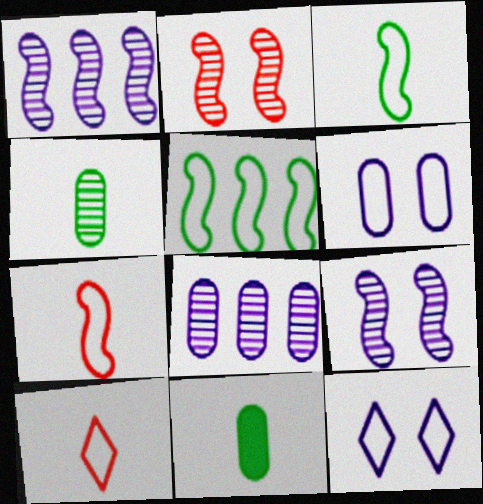[[5, 6, 10]]